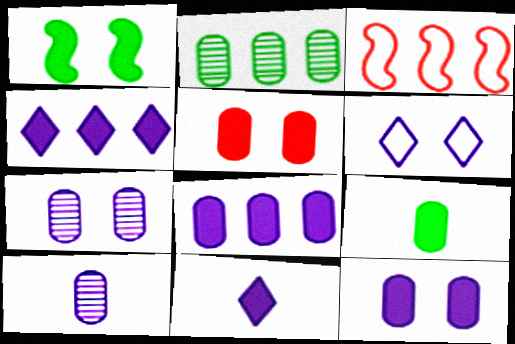[[2, 3, 4], 
[5, 8, 9]]